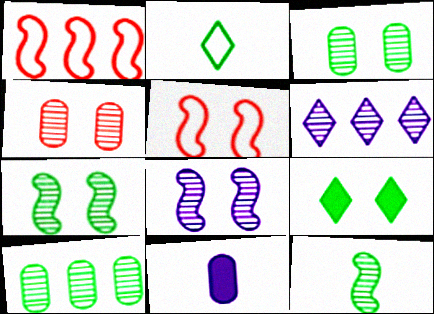[[4, 6, 12]]